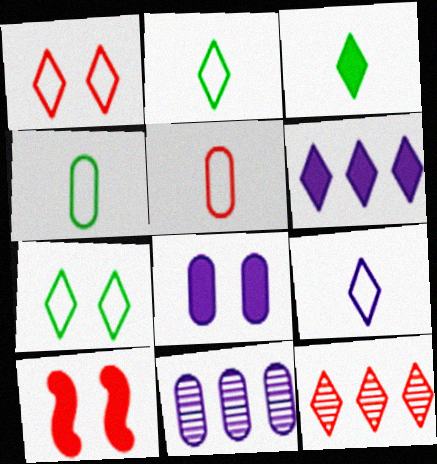[[2, 10, 11], 
[5, 10, 12]]